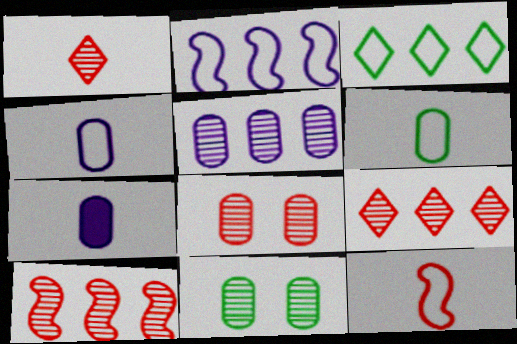[[1, 8, 10]]